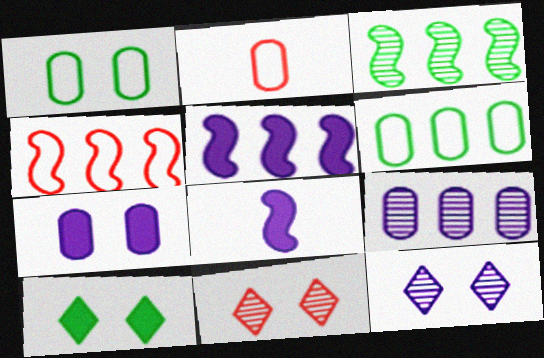[[3, 4, 5], 
[6, 8, 11]]